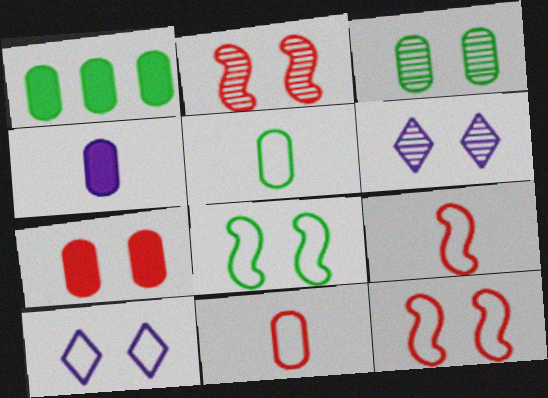[[1, 3, 5], 
[1, 4, 7], 
[1, 6, 9], 
[2, 3, 6], 
[6, 7, 8]]